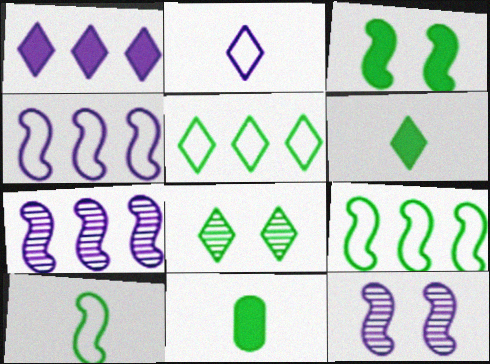[[5, 6, 8], 
[8, 9, 11]]